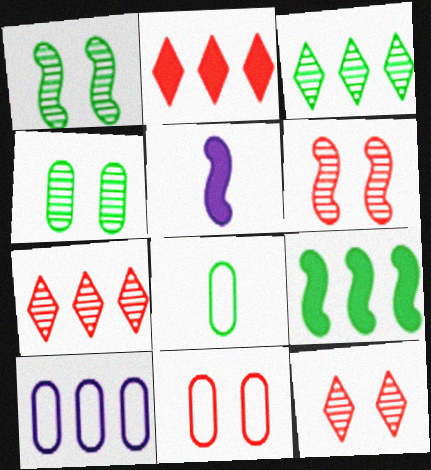[[3, 5, 11], 
[7, 9, 10], 
[8, 10, 11]]